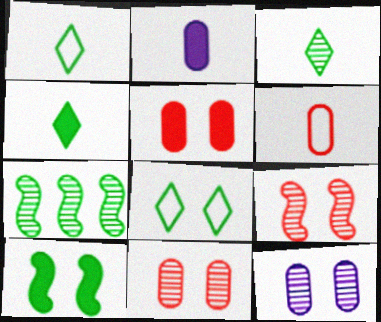[[1, 3, 4]]